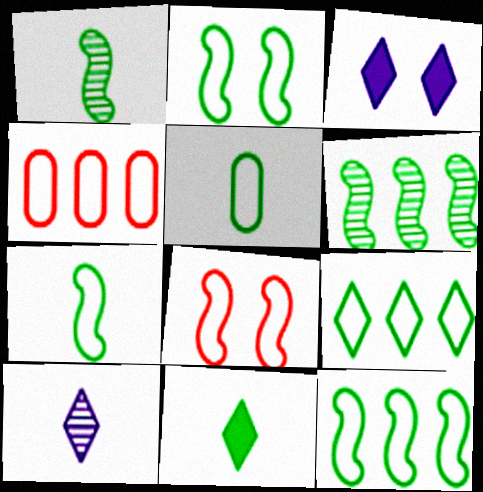[[1, 3, 4], 
[1, 5, 11], 
[2, 5, 9], 
[2, 7, 12]]